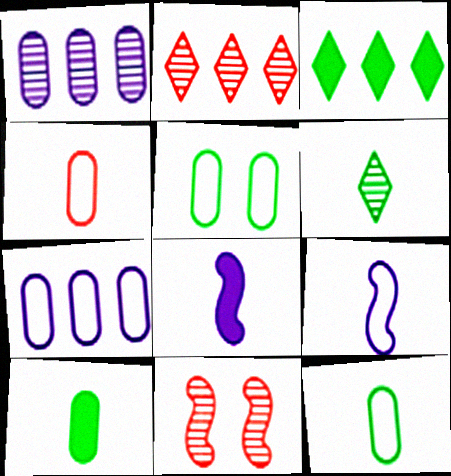[[1, 6, 11], 
[2, 5, 8], 
[4, 5, 7], 
[4, 6, 8]]